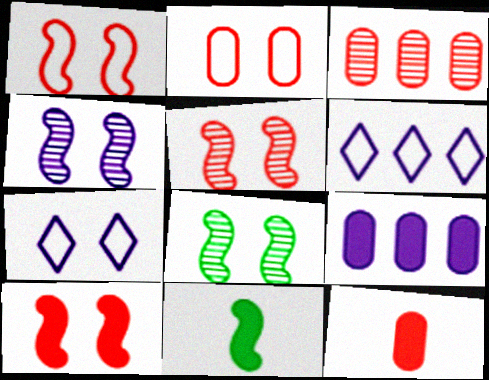[[1, 5, 10], 
[2, 3, 12], 
[3, 7, 11], 
[4, 5, 8], 
[6, 8, 12]]